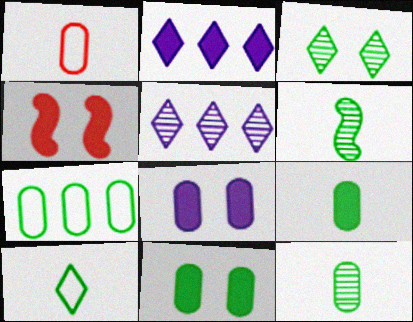[[2, 4, 9], 
[6, 9, 10], 
[7, 11, 12]]